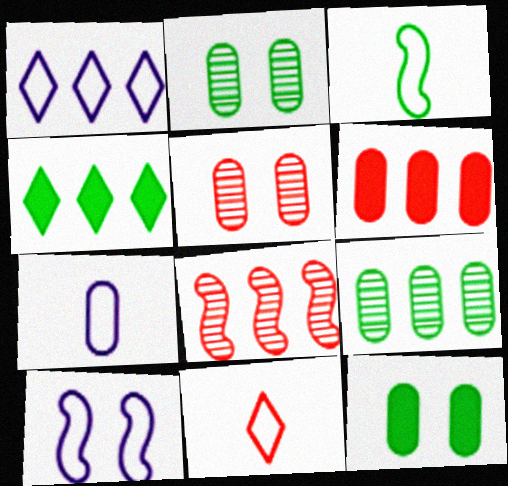[[1, 7, 10], 
[2, 3, 4], 
[2, 6, 7], 
[3, 7, 11]]